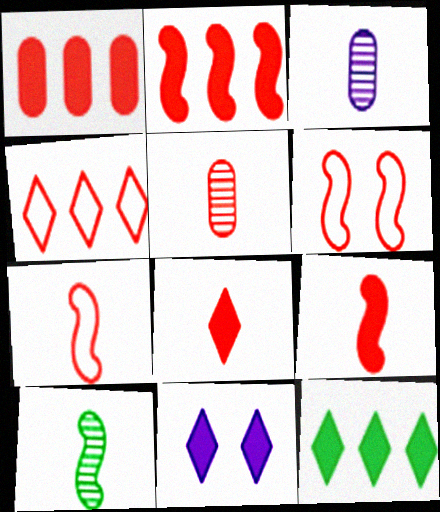[[3, 6, 12], 
[5, 7, 8], 
[8, 11, 12]]